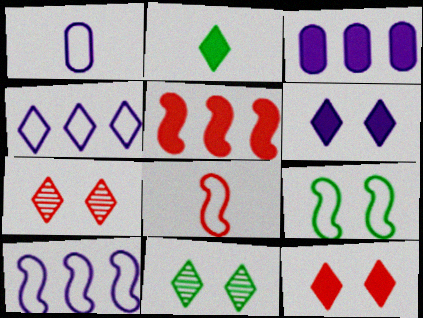[[1, 5, 11], 
[2, 4, 7], 
[3, 8, 11], 
[8, 9, 10]]